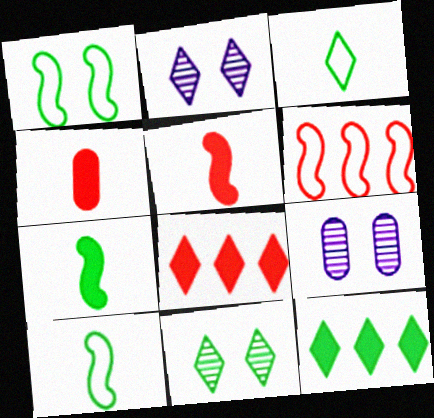[[2, 3, 8], 
[3, 11, 12], 
[8, 9, 10]]